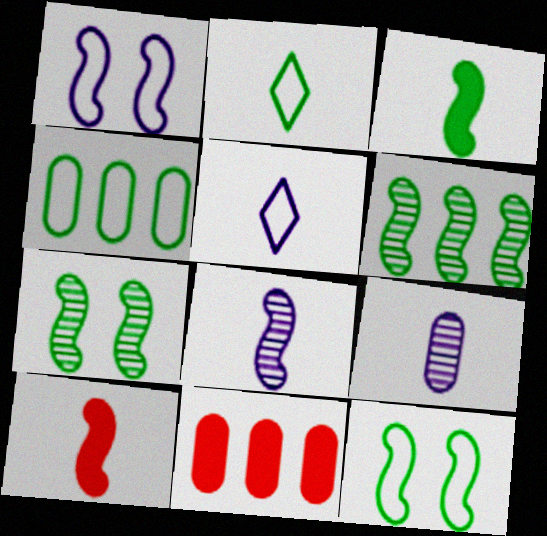[[1, 6, 10], 
[2, 4, 12], 
[2, 9, 10], 
[3, 6, 12], 
[5, 7, 11]]